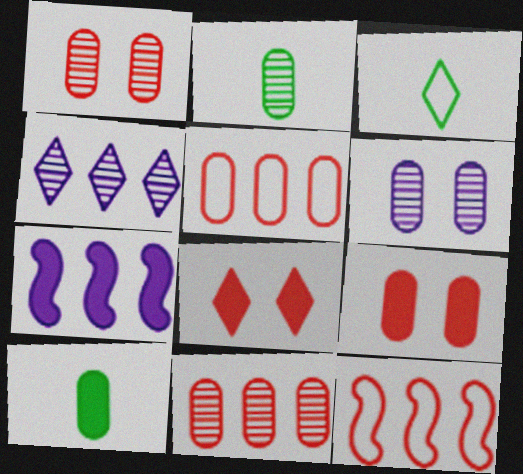[[1, 3, 7], 
[2, 6, 11], 
[3, 4, 8], 
[5, 6, 10], 
[7, 8, 10]]